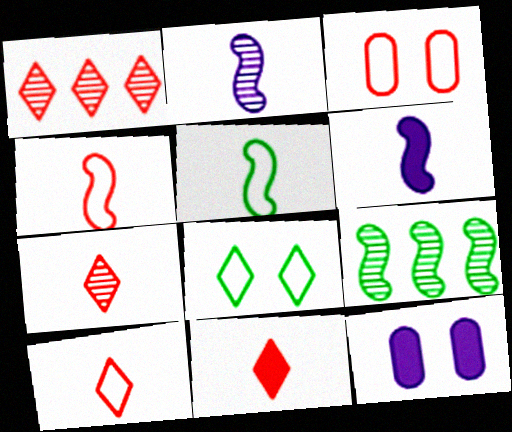[[1, 5, 12], 
[7, 10, 11], 
[9, 10, 12]]